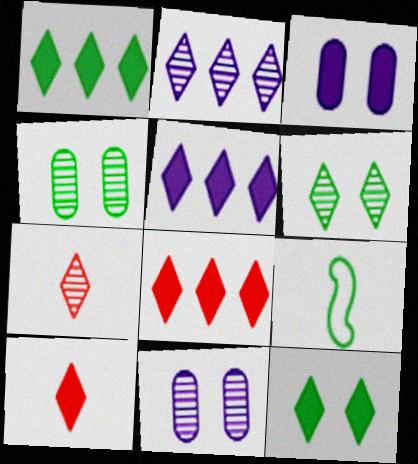[[1, 4, 9], 
[1, 5, 8], 
[2, 6, 7], 
[5, 10, 12], 
[8, 9, 11]]